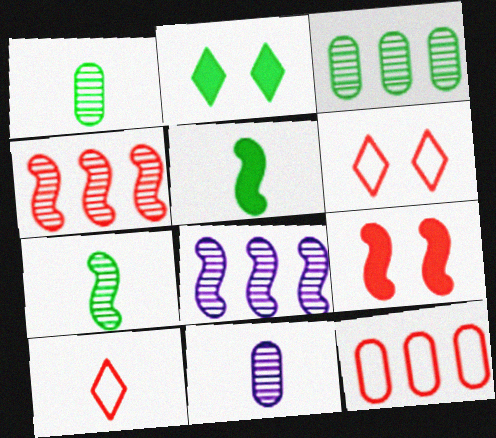[[5, 10, 11]]